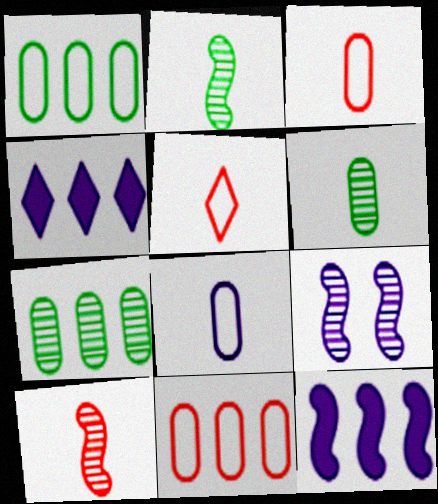[[4, 8, 9]]